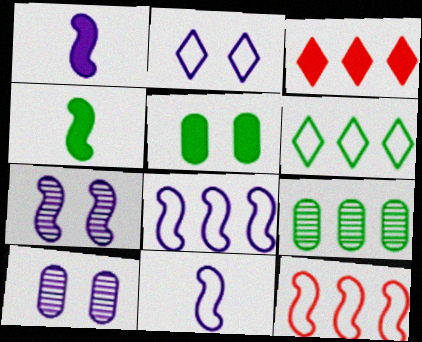[[1, 3, 5], 
[1, 7, 8], 
[3, 8, 9], 
[4, 7, 12]]